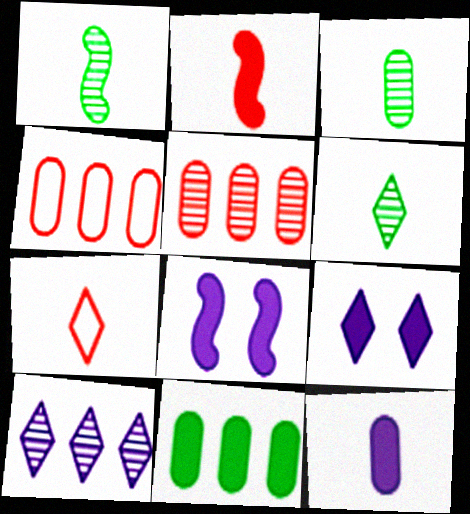[[1, 3, 6], 
[1, 4, 9], 
[1, 7, 12], 
[2, 9, 11], 
[4, 6, 8]]